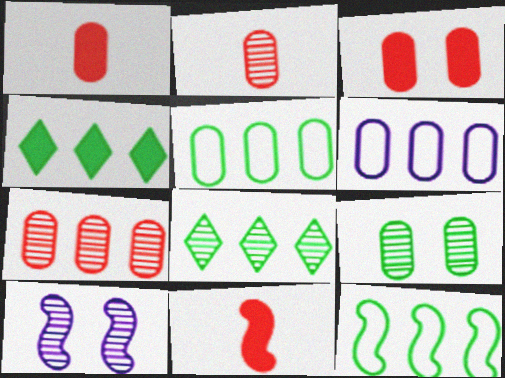[[1, 6, 9], 
[2, 8, 10], 
[10, 11, 12]]